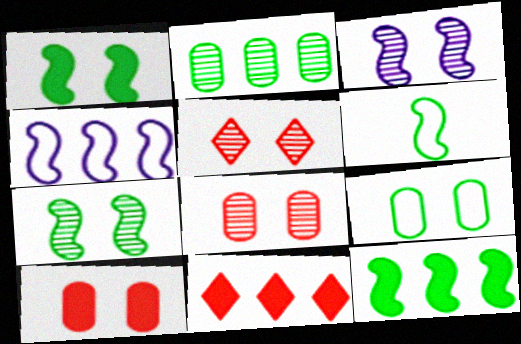[[2, 4, 11], 
[6, 7, 12]]